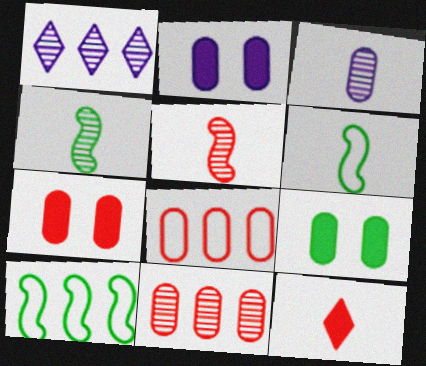[[1, 6, 7], 
[2, 7, 9], 
[3, 6, 12], 
[3, 8, 9]]